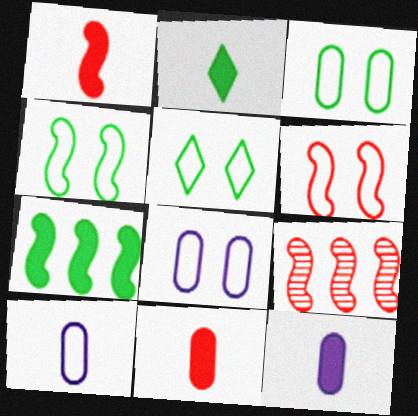[[1, 2, 12], 
[1, 6, 9], 
[2, 8, 9], 
[3, 4, 5], 
[5, 6, 8], 
[5, 9, 12]]